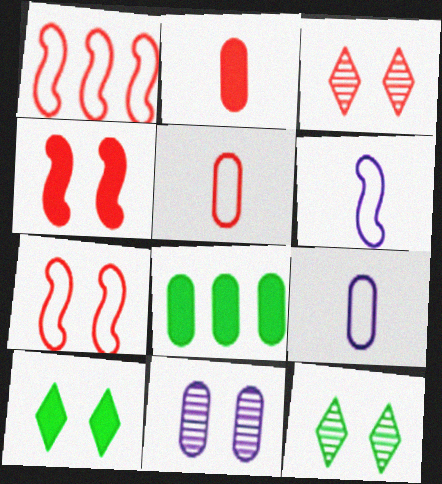[[1, 2, 3], 
[3, 6, 8], 
[5, 8, 11], 
[7, 10, 11]]